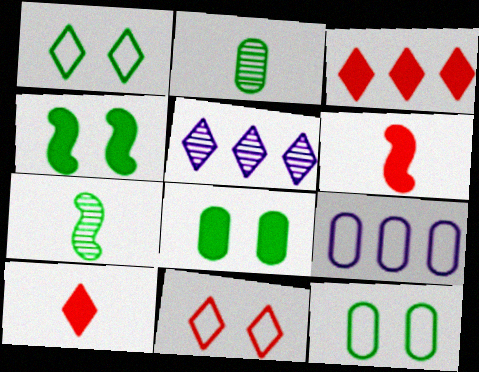[[1, 5, 10], 
[5, 6, 12]]